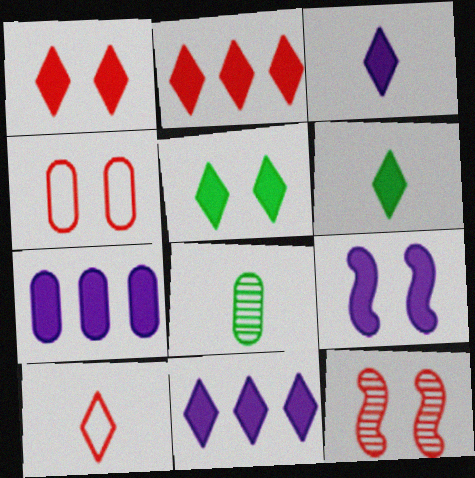[[1, 4, 12], 
[1, 6, 11], 
[2, 3, 5], 
[3, 7, 9], 
[4, 7, 8]]